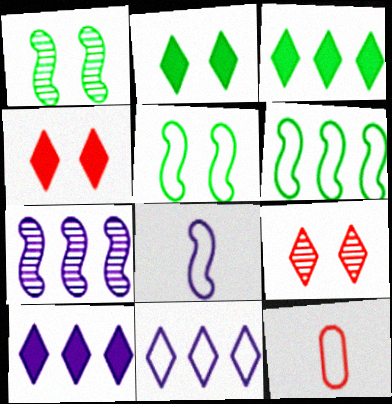[[1, 10, 12], 
[2, 7, 12], 
[5, 11, 12]]